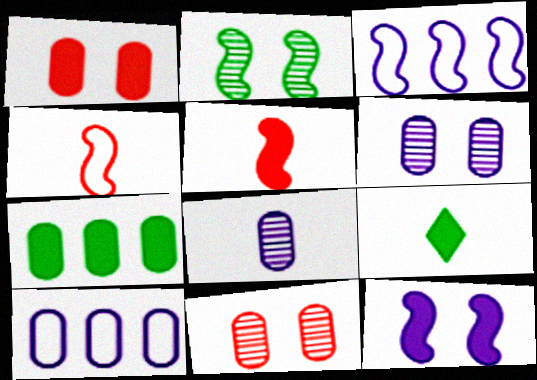[[2, 3, 5], 
[3, 9, 11], 
[4, 8, 9]]